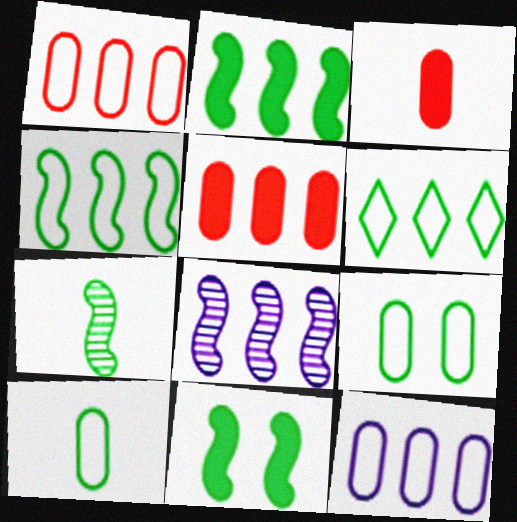[[4, 7, 11], 
[5, 6, 8]]